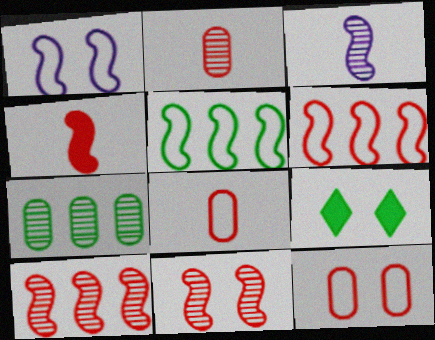[[4, 6, 11]]